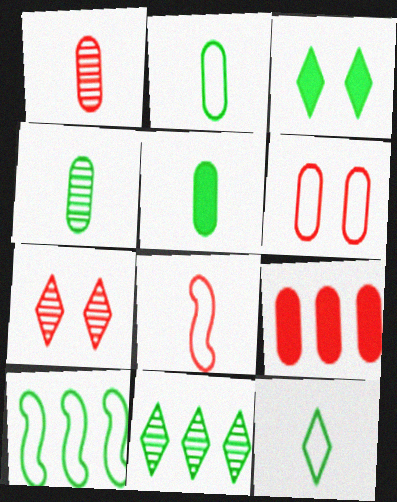[[1, 6, 9], 
[2, 4, 5], 
[3, 4, 10], 
[3, 11, 12], 
[7, 8, 9]]